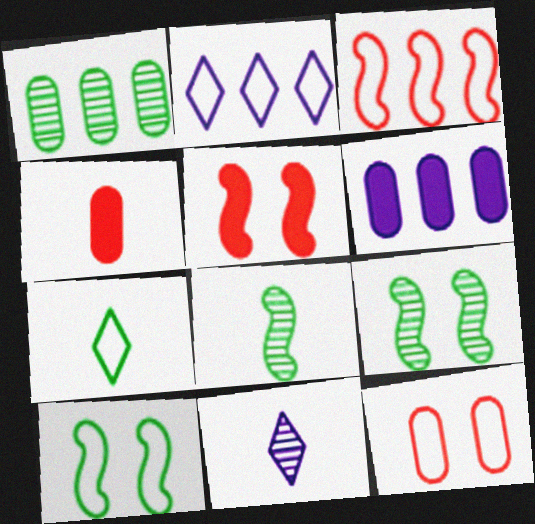[[2, 4, 9]]